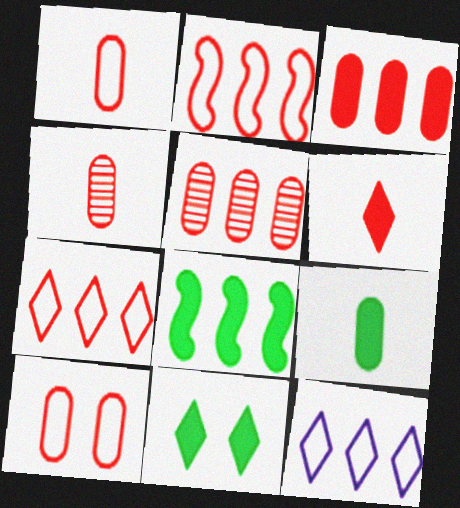[[3, 4, 10], 
[5, 8, 12], 
[8, 9, 11]]